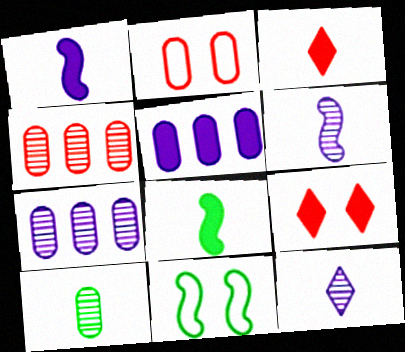[[2, 5, 10], 
[3, 7, 11], 
[5, 8, 9]]